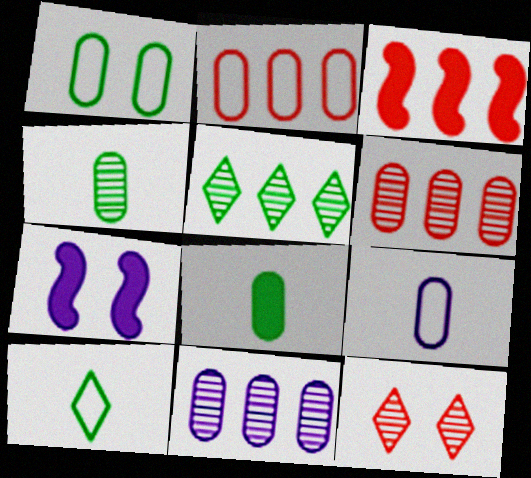[[1, 2, 9], 
[1, 7, 12], 
[6, 7, 10]]